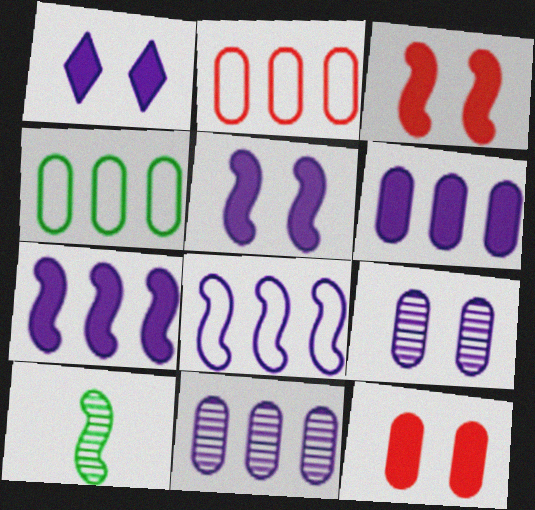[[1, 2, 10], 
[3, 8, 10]]